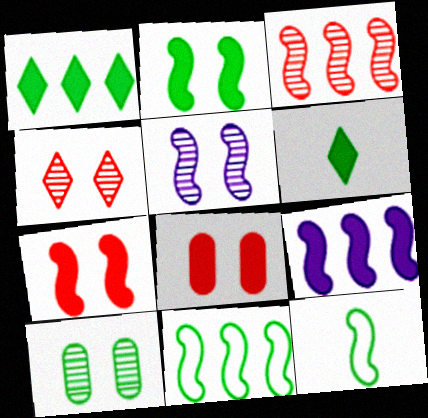[[1, 10, 12], 
[3, 9, 11], 
[4, 5, 10], 
[6, 8, 9], 
[6, 10, 11]]